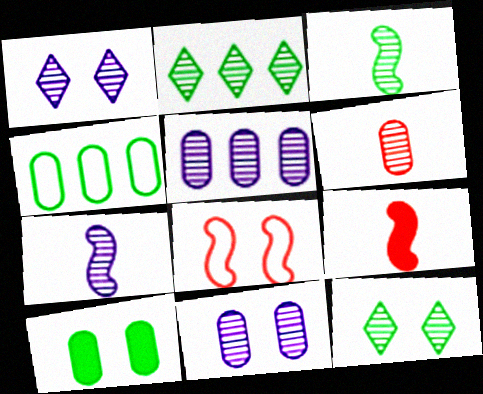[[1, 4, 9], 
[1, 5, 7], 
[1, 8, 10]]